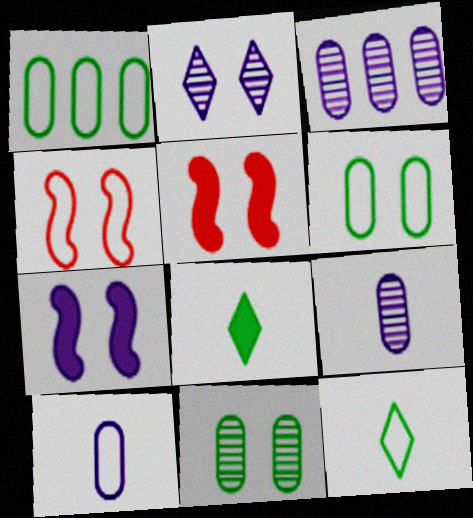[[2, 5, 6], 
[3, 4, 8], 
[3, 5, 12]]